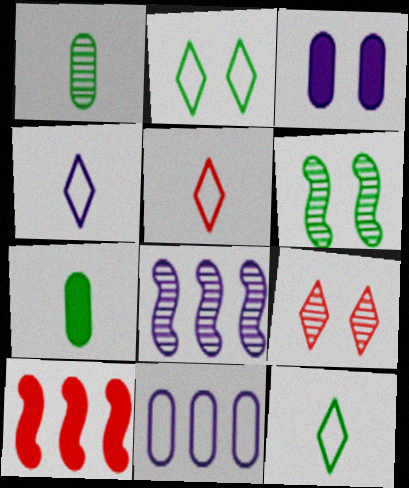[[1, 8, 9], 
[3, 4, 8], 
[4, 5, 12]]